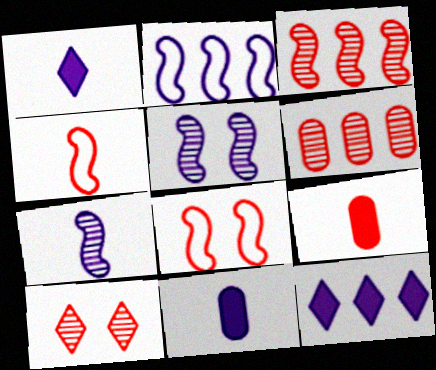[]